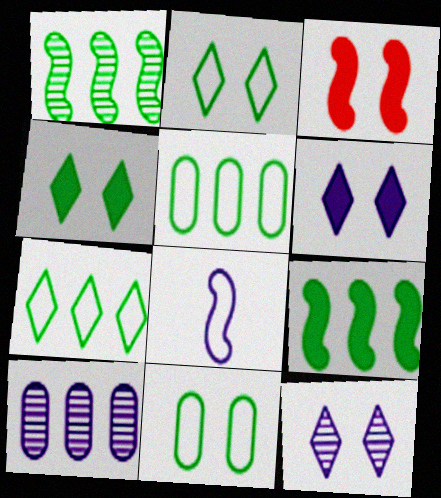[[1, 3, 8], 
[3, 11, 12], 
[6, 8, 10]]